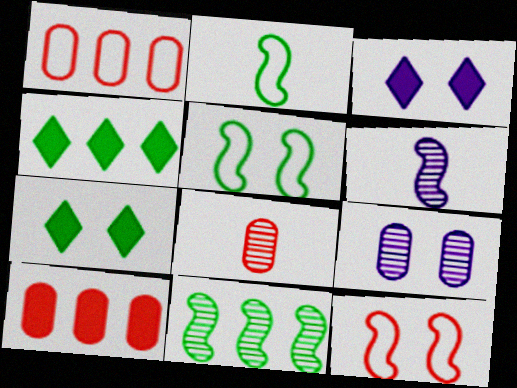[[1, 6, 7], 
[7, 9, 12]]